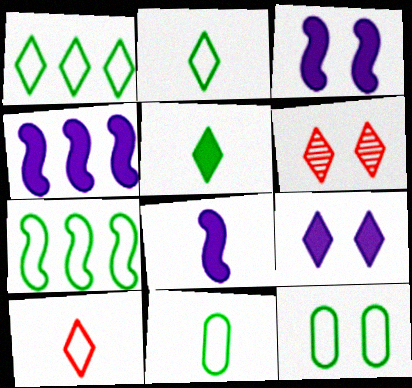[[2, 7, 12], 
[3, 4, 8], 
[3, 6, 12], 
[4, 6, 11]]